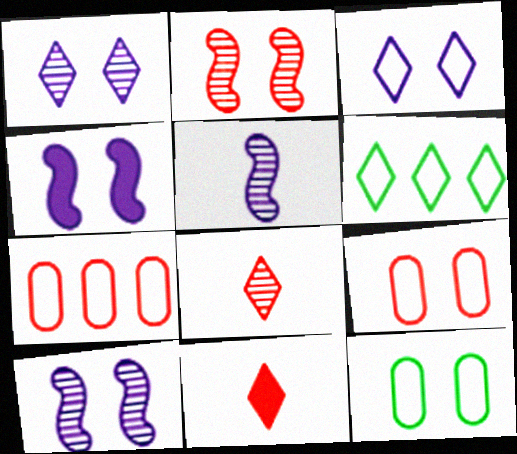[[1, 6, 11], 
[2, 7, 11]]